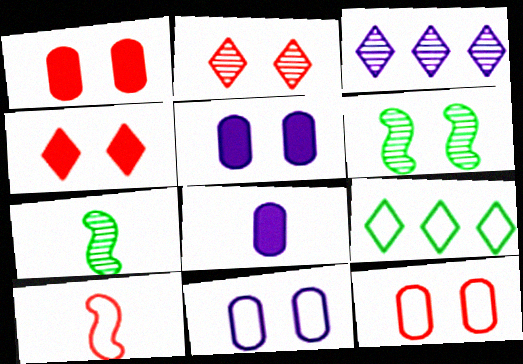[[4, 6, 11], 
[9, 10, 11]]